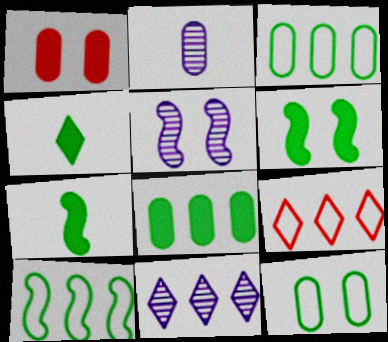[[1, 2, 3], 
[2, 5, 11], 
[2, 6, 9], 
[4, 6, 8]]